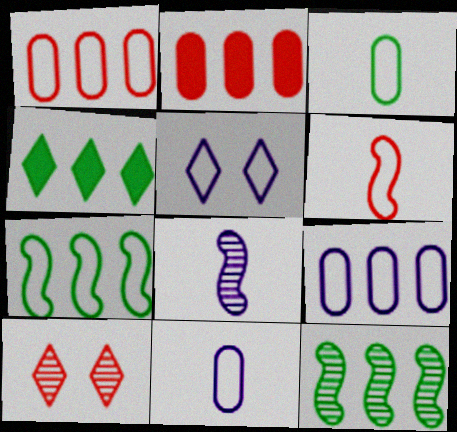[[2, 6, 10]]